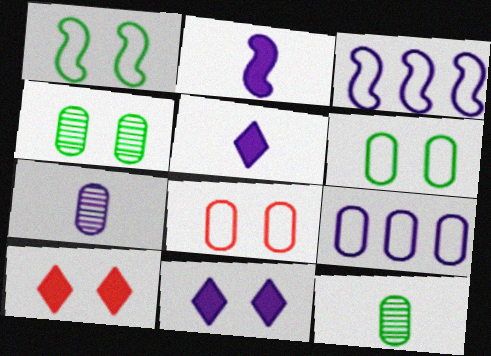[[3, 7, 11], 
[3, 10, 12]]